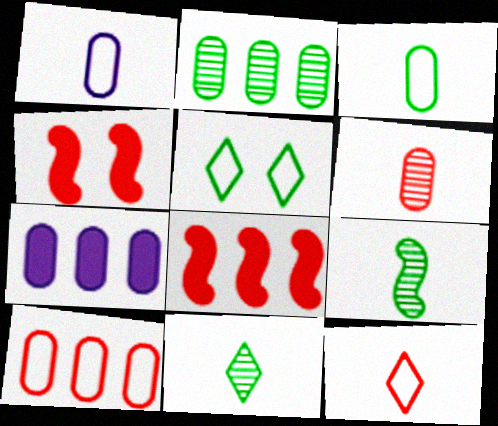[[2, 7, 10]]